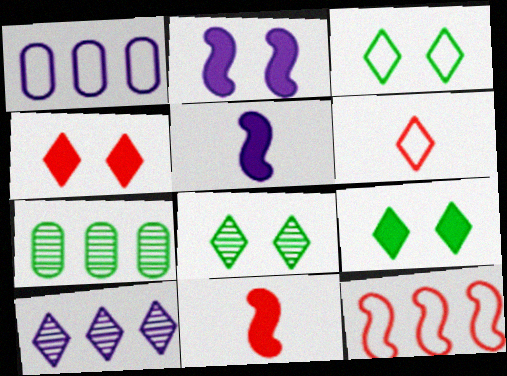[[1, 8, 11], 
[2, 6, 7], 
[3, 8, 9], 
[6, 9, 10]]